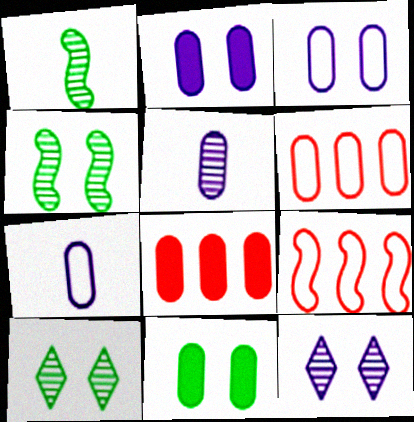[[5, 6, 11]]